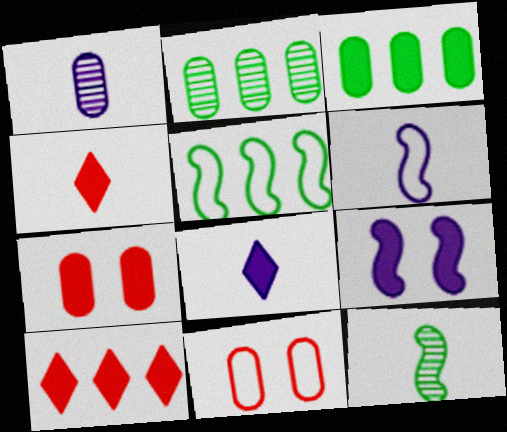[[1, 3, 11], 
[1, 6, 8], 
[3, 4, 9]]